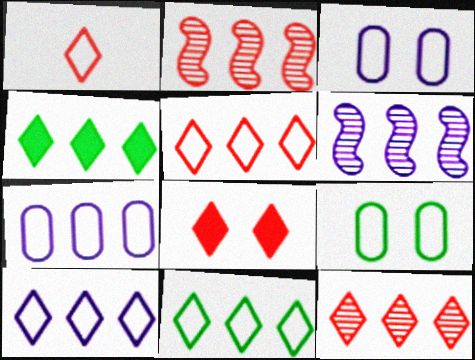[[1, 8, 12], 
[2, 4, 7], 
[4, 10, 12], 
[5, 10, 11]]